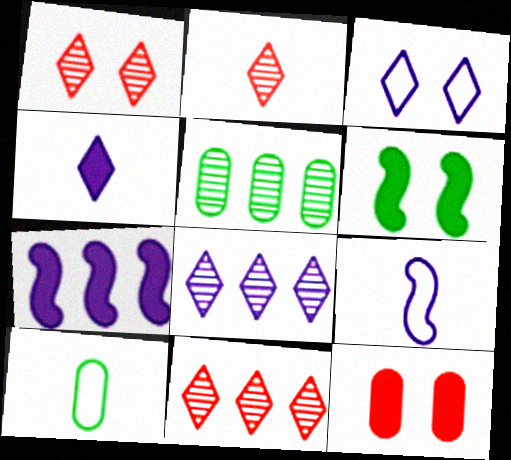[[1, 2, 11], 
[1, 7, 10], 
[3, 4, 8]]